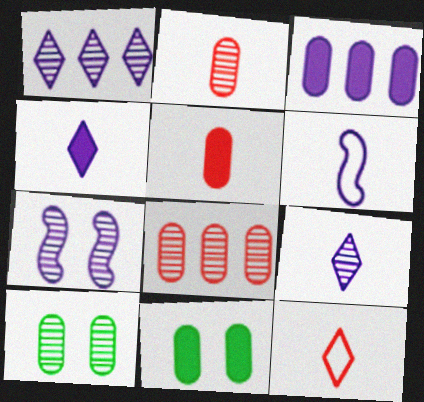[[3, 5, 11]]